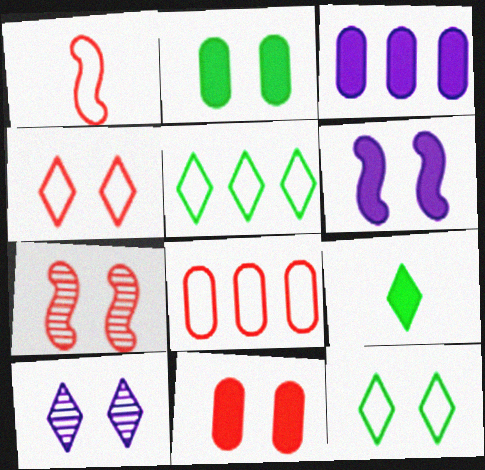[[1, 4, 8], 
[4, 7, 11]]